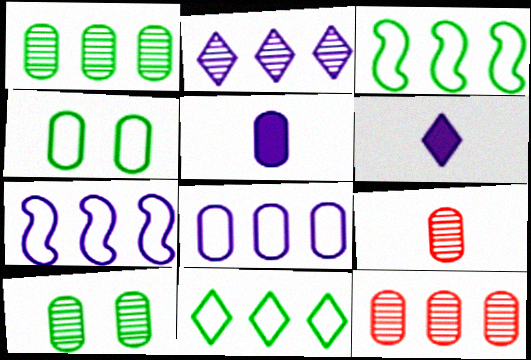[[4, 5, 12]]